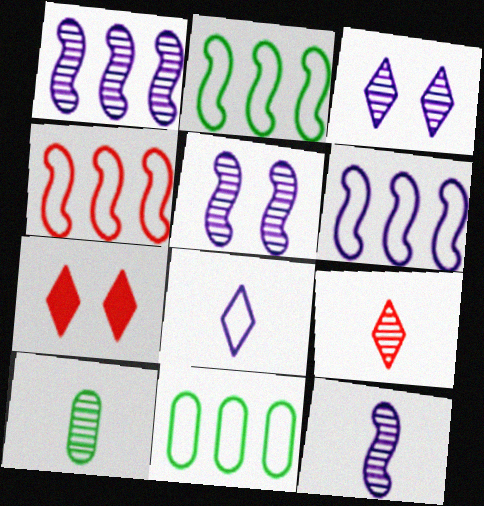[[1, 5, 12], 
[2, 4, 6], 
[6, 7, 10], 
[7, 11, 12], 
[9, 10, 12]]